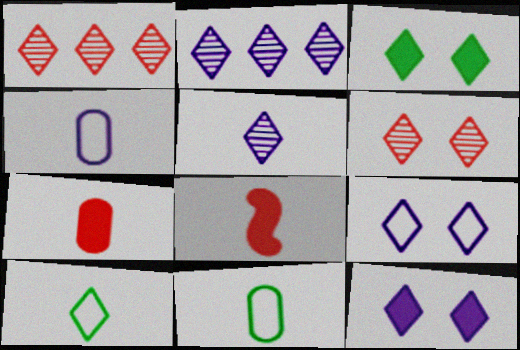[[1, 10, 12], 
[3, 6, 9], 
[5, 8, 11]]